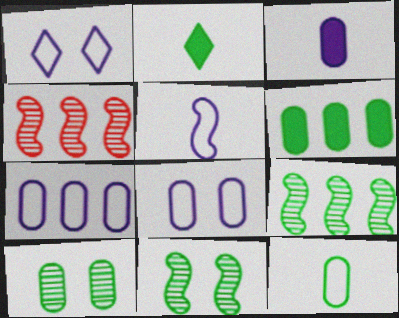[[1, 5, 7], 
[2, 4, 8], 
[6, 10, 12]]